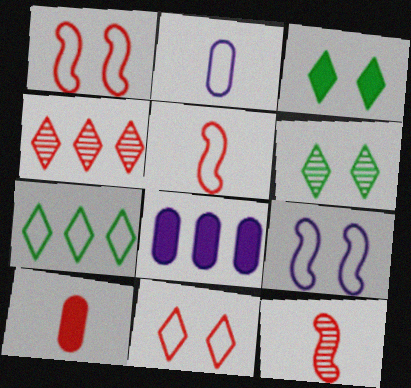[[1, 2, 7], 
[1, 4, 10], 
[5, 6, 8]]